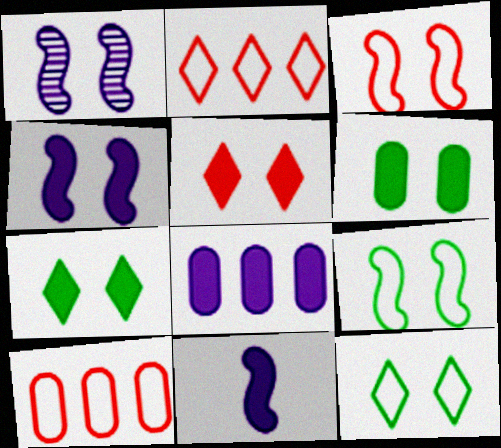[[4, 5, 6]]